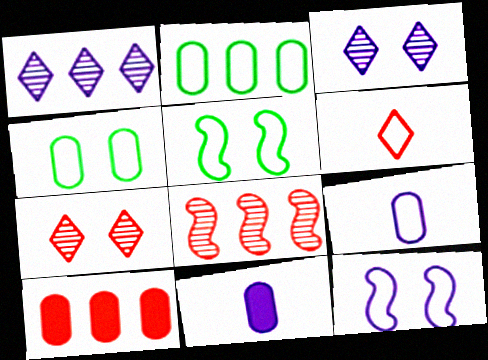[[1, 11, 12], 
[2, 6, 12]]